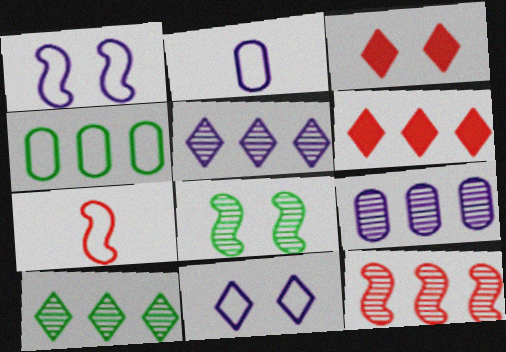[[2, 6, 8], 
[4, 7, 11], 
[9, 10, 12]]